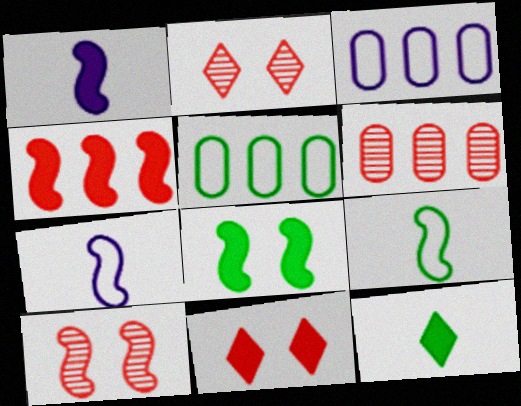[[1, 2, 5], 
[1, 4, 8], 
[3, 10, 12]]